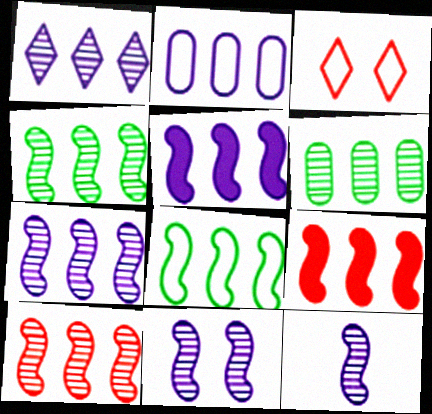[[1, 2, 5], 
[1, 6, 10], 
[4, 7, 10], 
[5, 8, 10], 
[7, 8, 9], 
[7, 11, 12]]